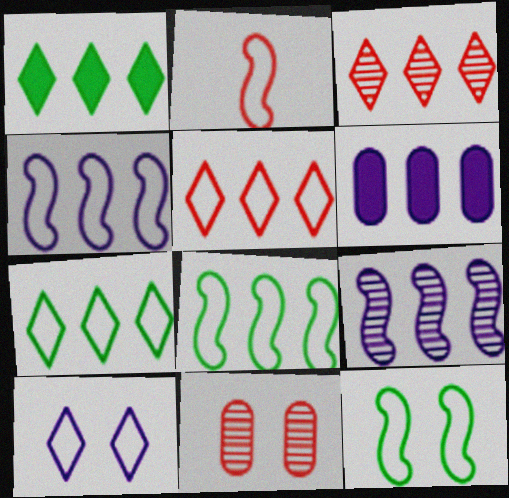[[2, 4, 12], 
[3, 6, 8]]